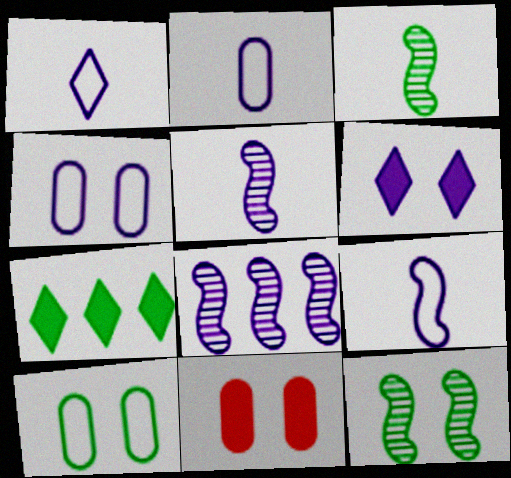[[1, 2, 9], 
[2, 6, 8], 
[3, 7, 10]]